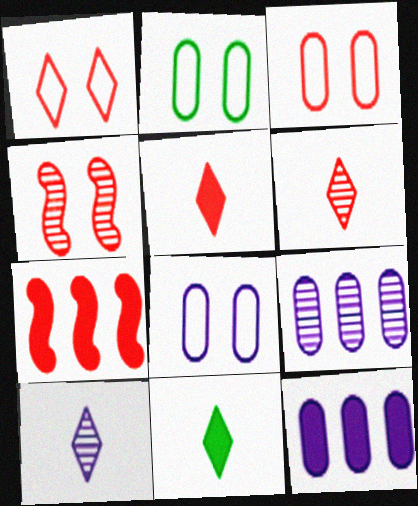[[2, 3, 8], 
[2, 7, 10], 
[3, 6, 7]]